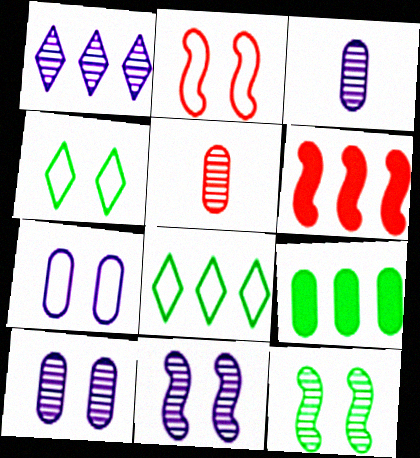[[1, 3, 11], 
[1, 5, 12], 
[2, 4, 7], 
[3, 4, 6], 
[5, 7, 9]]